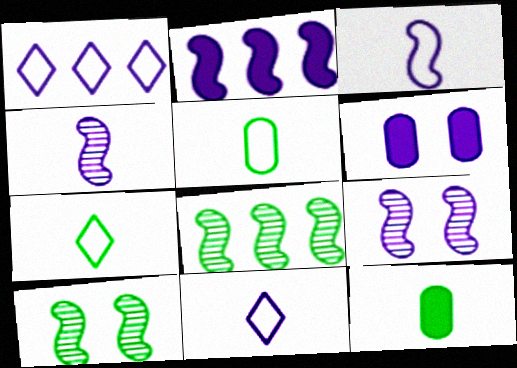[[1, 4, 6], 
[2, 3, 9]]